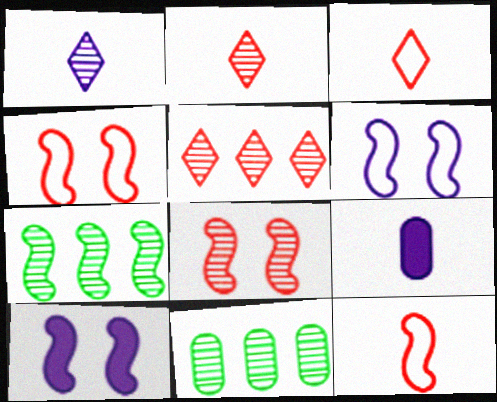[[1, 8, 11], 
[3, 10, 11], 
[7, 10, 12]]